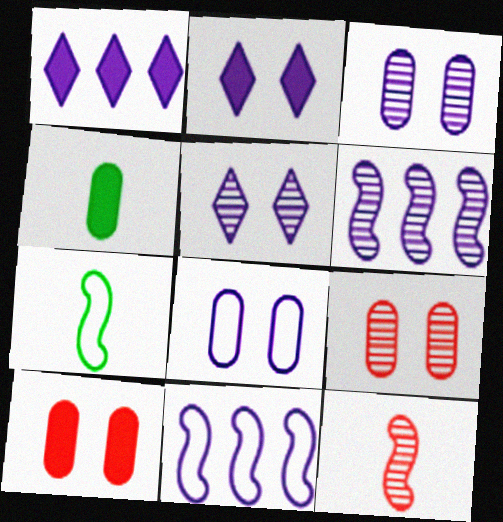[[1, 7, 9]]